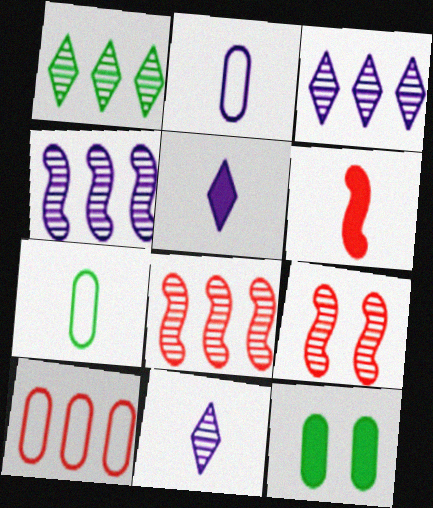[[6, 7, 11]]